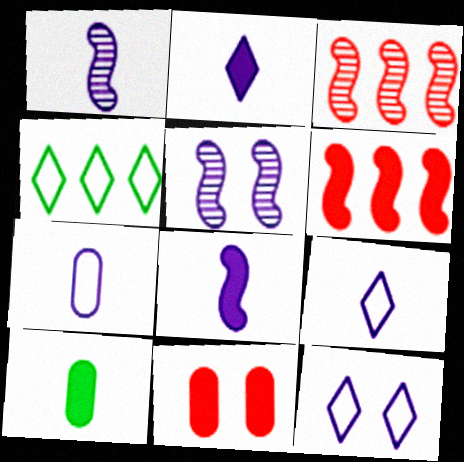[[1, 2, 7], 
[1, 4, 11], 
[3, 10, 12]]